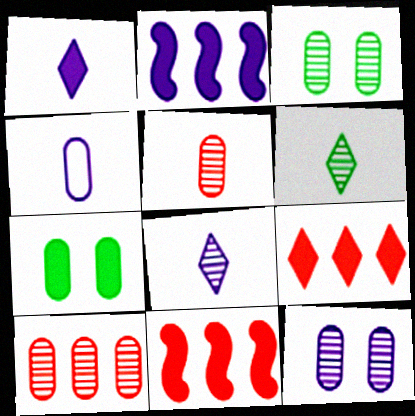[[1, 7, 11], 
[4, 7, 10]]